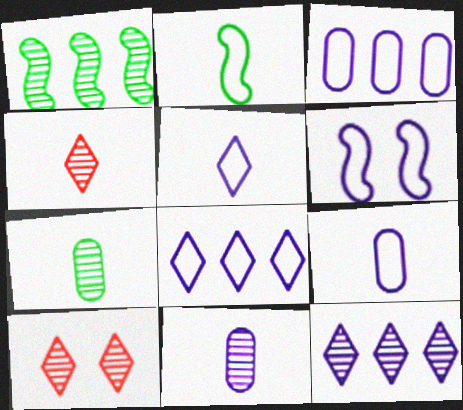[[1, 10, 11], 
[3, 5, 6], 
[6, 8, 9]]